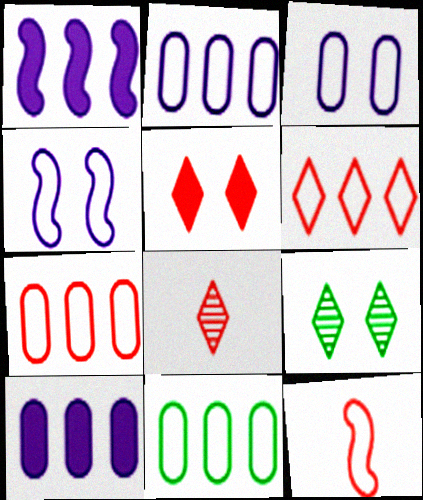[[2, 7, 11], 
[5, 6, 8], 
[9, 10, 12]]